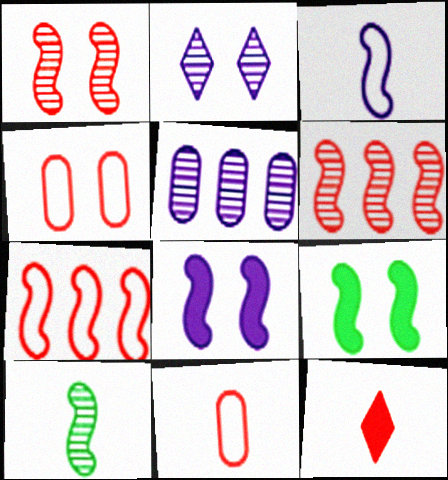[[2, 4, 9], 
[3, 6, 9], 
[4, 6, 12], 
[7, 8, 10]]